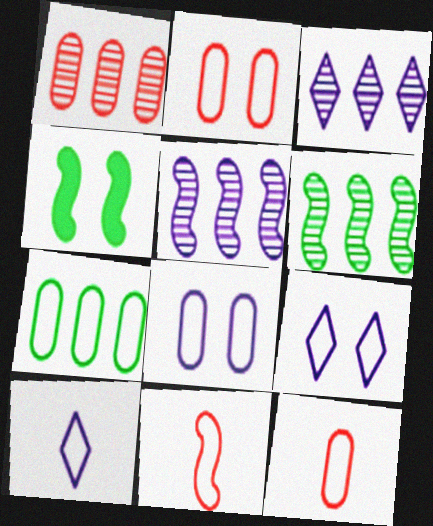[[1, 3, 6], 
[1, 4, 10], 
[3, 4, 12], 
[4, 5, 11], 
[7, 8, 12], 
[7, 9, 11]]